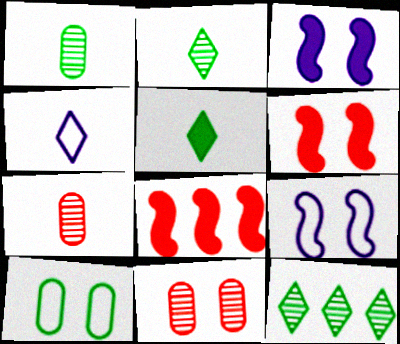[]